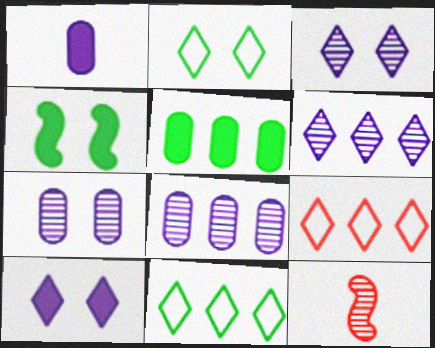[]